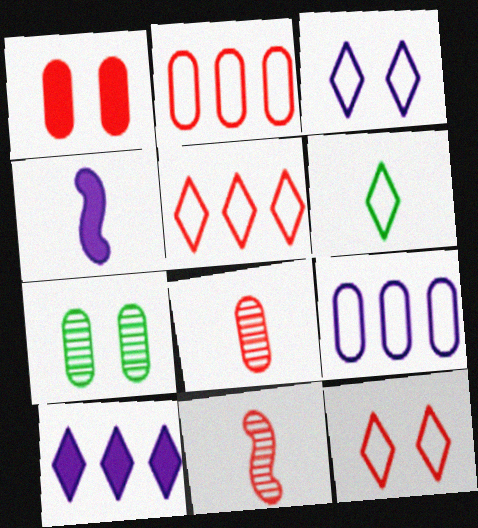[[1, 2, 8], 
[1, 5, 11], 
[3, 5, 6], 
[4, 5, 7], 
[4, 6, 8]]